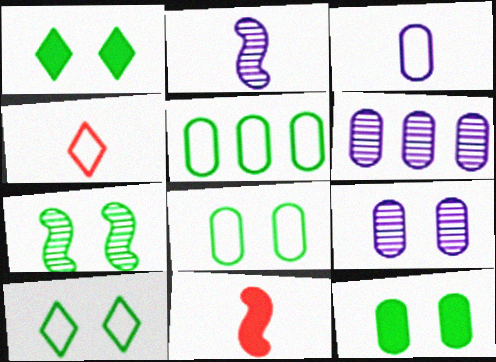[[1, 7, 8], 
[6, 10, 11], 
[7, 10, 12]]